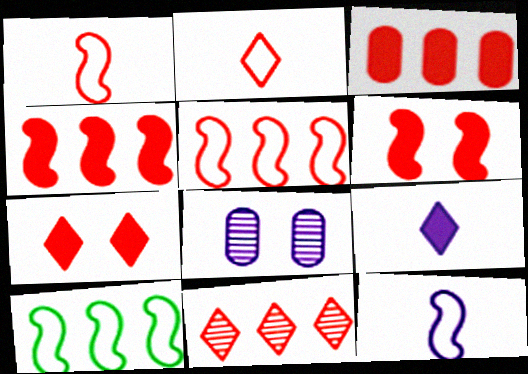[[2, 7, 11], 
[3, 5, 11]]